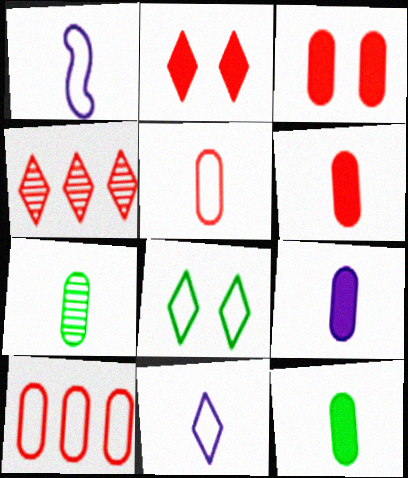[[1, 8, 10], 
[5, 7, 9], 
[6, 9, 12]]